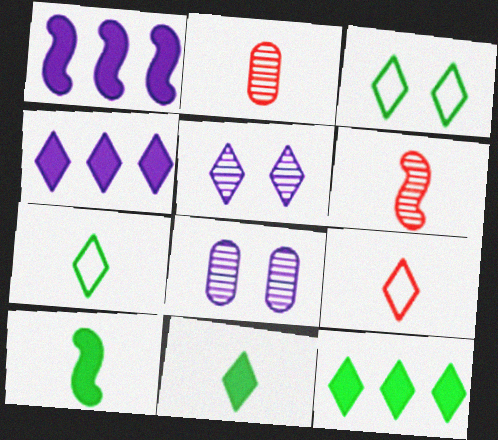[[1, 2, 3], 
[5, 9, 12]]